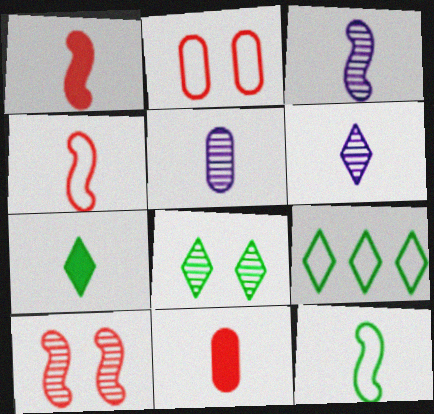[[1, 3, 12], 
[3, 5, 6], 
[4, 5, 7], 
[6, 11, 12], 
[7, 8, 9]]